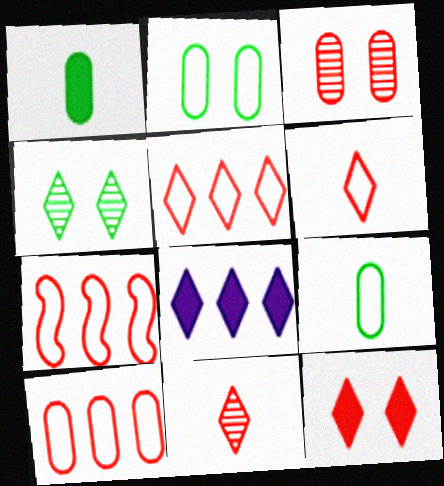[[4, 6, 8], 
[5, 7, 10], 
[5, 11, 12]]